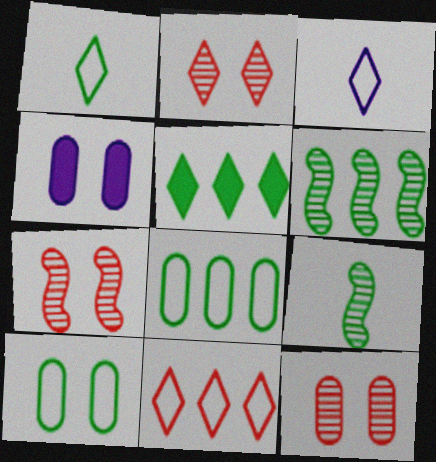[[2, 3, 5], 
[2, 7, 12], 
[4, 9, 11], 
[4, 10, 12], 
[5, 6, 8], 
[5, 9, 10]]